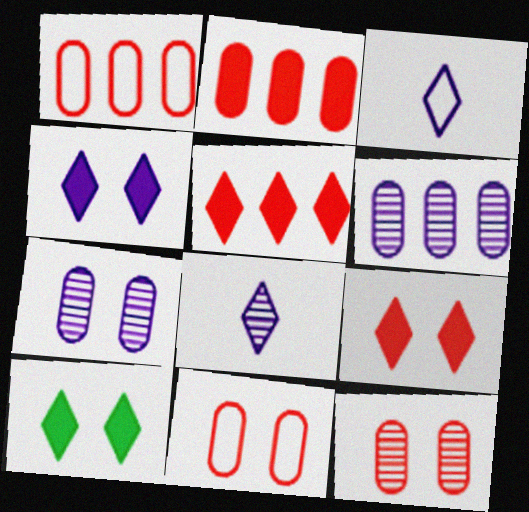[[4, 9, 10]]